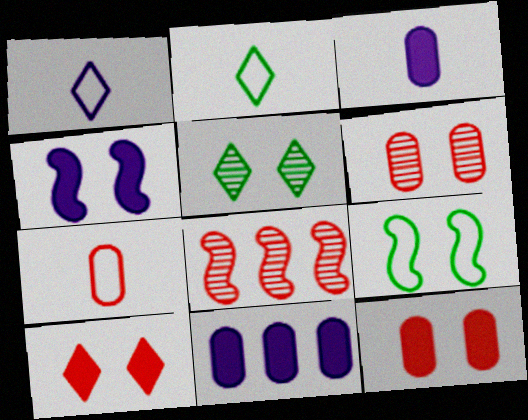[[7, 8, 10]]